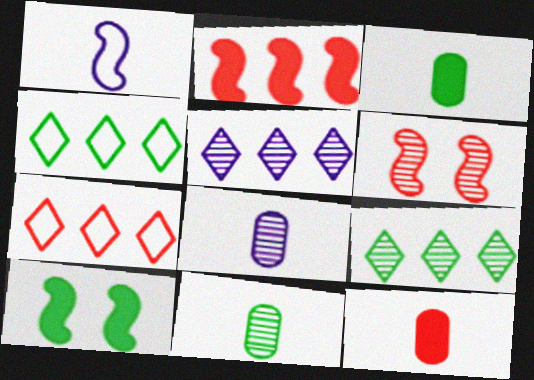[[4, 10, 11], 
[5, 6, 11], 
[6, 7, 12], 
[6, 8, 9], 
[7, 8, 10]]